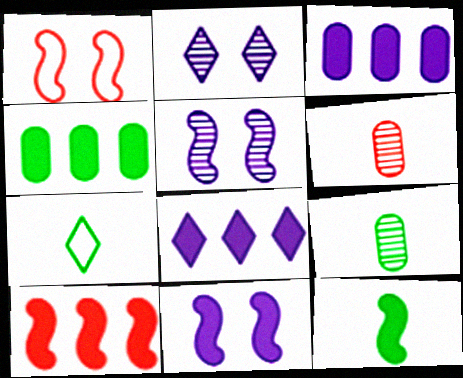[[1, 8, 9], 
[4, 8, 10], 
[7, 9, 12], 
[10, 11, 12]]